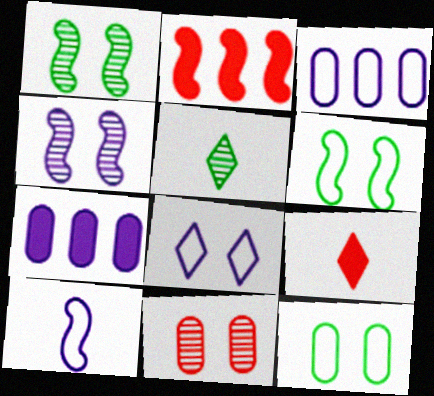[[1, 2, 10], 
[1, 3, 9], 
[3, 8, 10]]